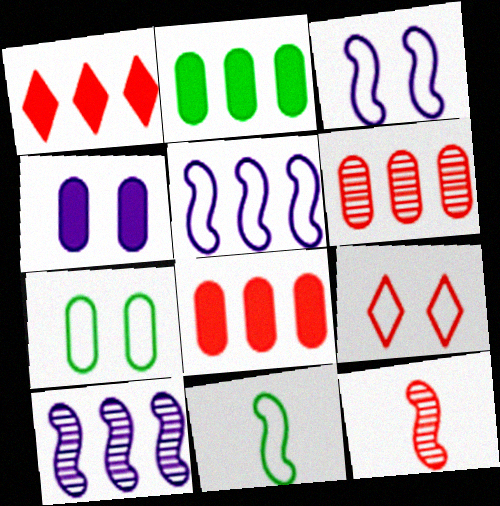[[3, 7, 9], 
[8, 9, 12]]